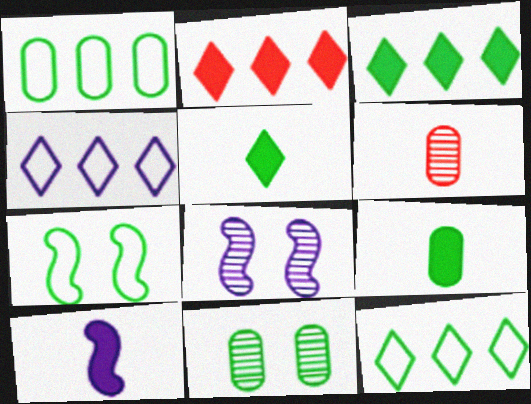[[1, 9, 11]]